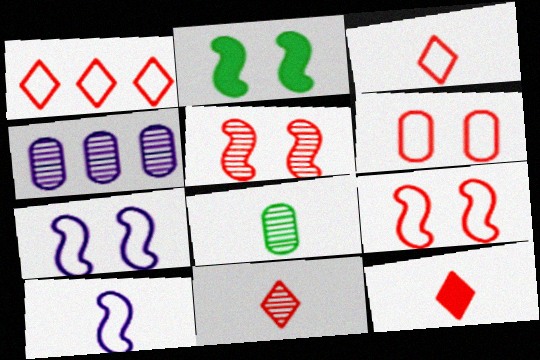[[2, 3, 4], 
[2, 5, 7], 
[3, 11, 12], 
[8, 10, 12]]